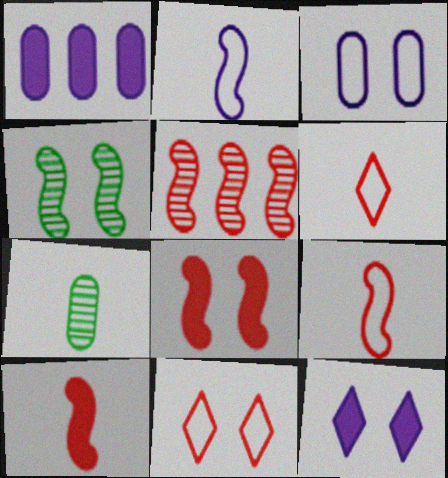[[1, 4, 6], 
[5, 8, 9]]